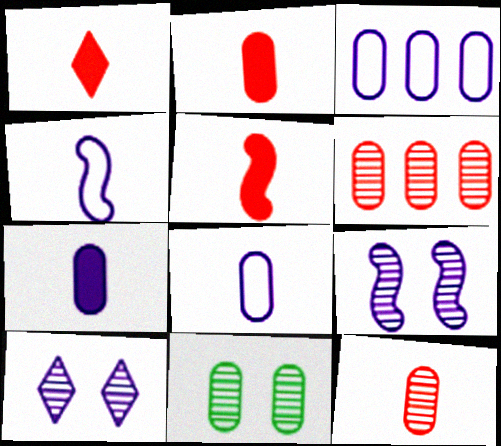[[1, 2, 5], 
[2, 3, 11]]